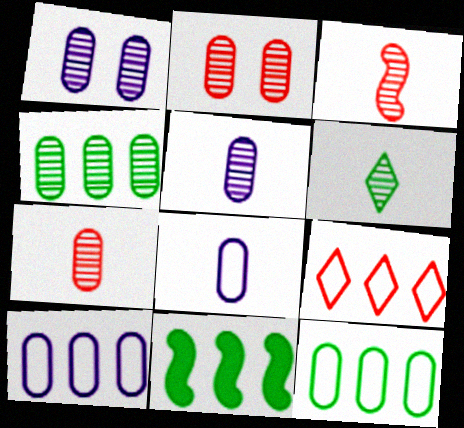[[1, 4, 7], 
[2, 4, 5], 
[3, 5, 6]]